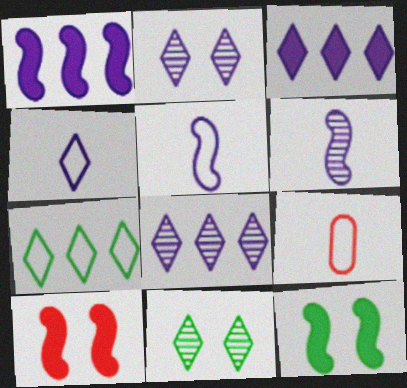[[1, 9, 11], 
[2, 3, 4], 
[8, 9, 12]]